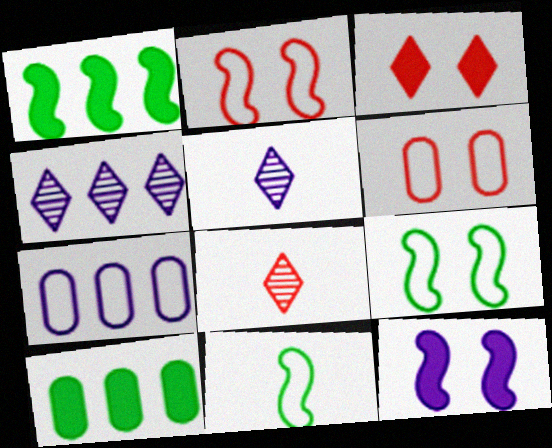[[1, 5, 6], 
[2, 5, 10], 
[5, 7, 12]]